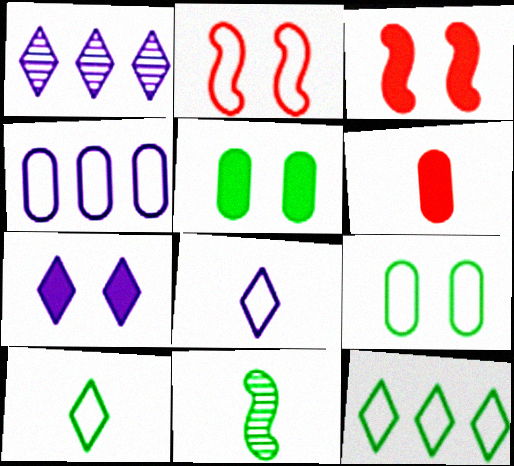[[1, 7, 8], 
[2, 4, 10], 
[3, 5, 7], 
[5, 11, 12], 
[6, 8, 11]]